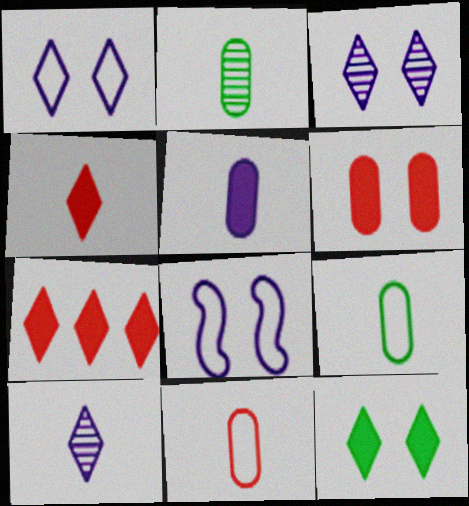[[2, 5, 11], 
[2, 7, 8]]